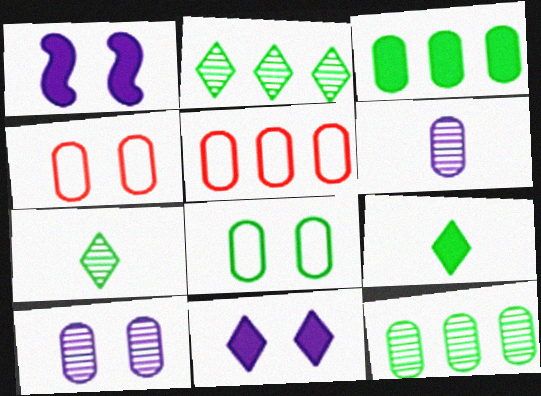[[1, 5, 7], 
[3, 4, 6]]